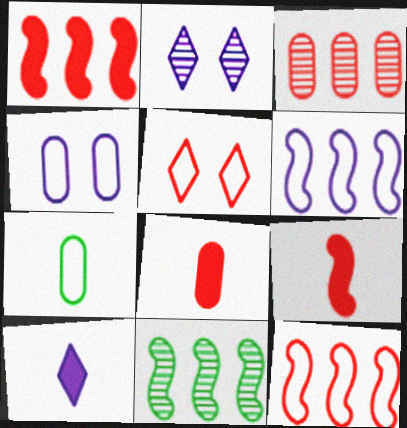[[1, 2, 7], 
[1, 6, 11], 
[3, 5, 9], 
[5, 6, 7]]